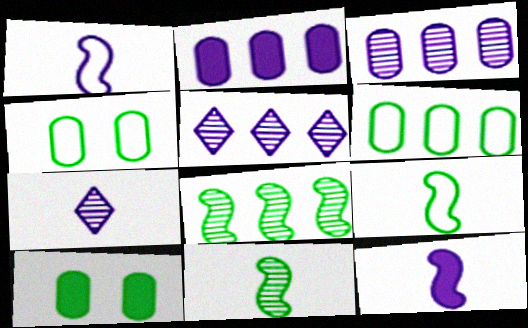[]